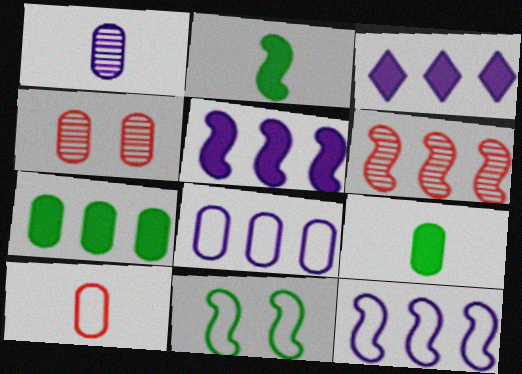[[1, 9, 10], 
[4, 8, 9]]